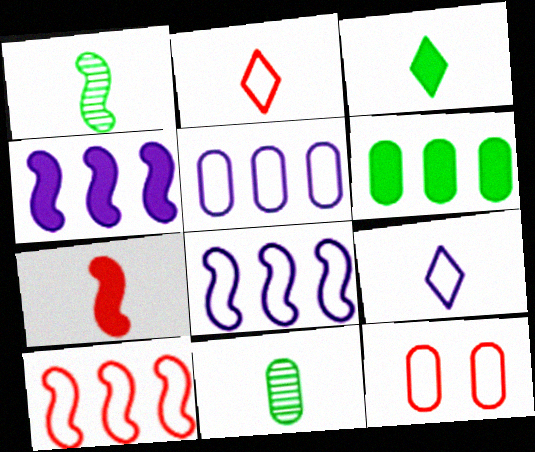[[2, 10, 12], 
[7, 9, 11]]